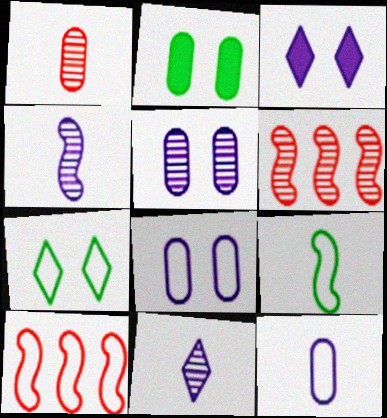[[2, 10, 11], 
[7, 10, 12]]